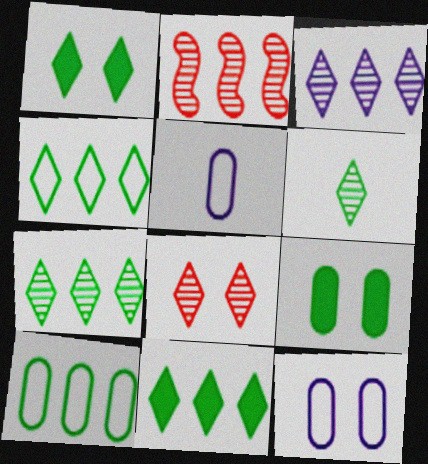[[1, 2, 5], 
[1, 4, 6], 
[3, 6, 8], 
[4, 7, 11]]